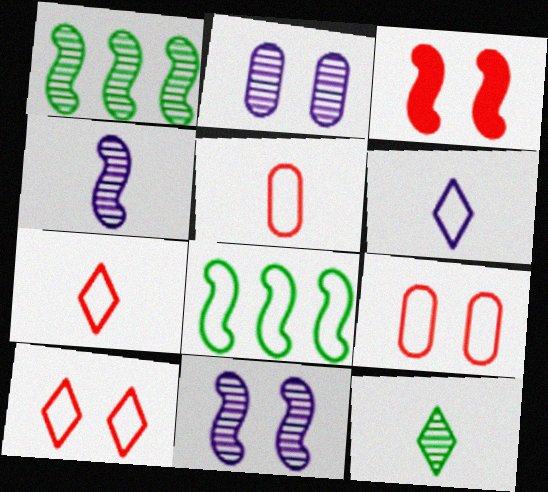[[3, 4, 8], 
[6, 8, 9]]